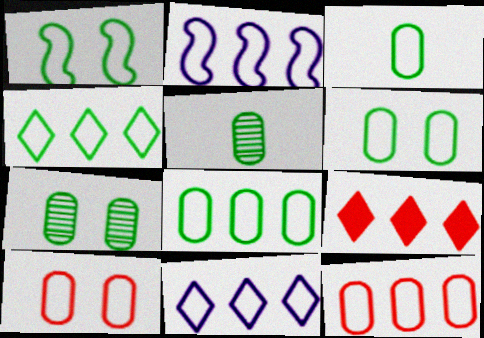[[1, 3, 4], 
[2, 4, 12], 
[3, 6, 8]]